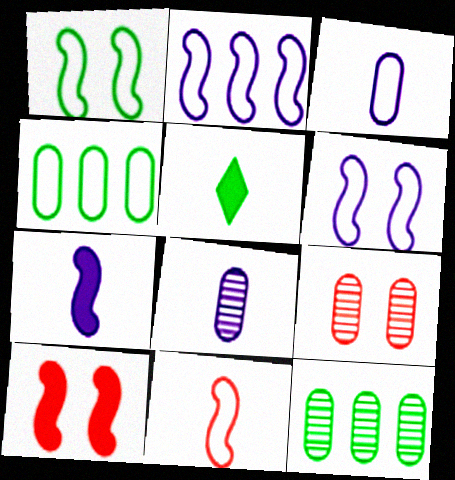[[1, 2, 11], 
[1, 5, 12], 
[2, 5, 9], 
[5, 8, 11], 
[8, 9, 12]]